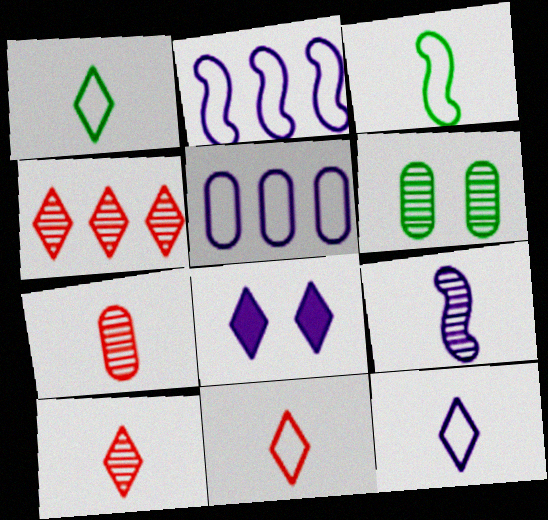[[1, 4, 8], 
[1, 11, 12], 
[4, 6, 9], 
[5, 8, 9]]